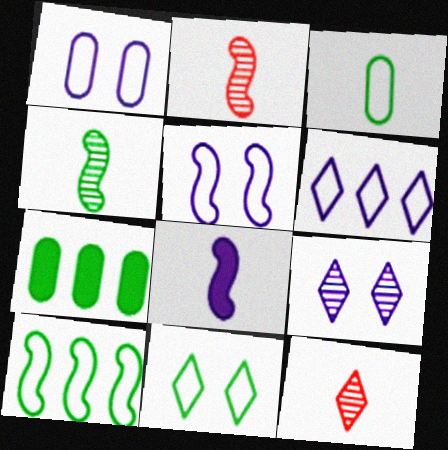[[3, 8, 12], 
[3, 10, 11], 
[4, 7, 11], 
[5, 7, 12]]